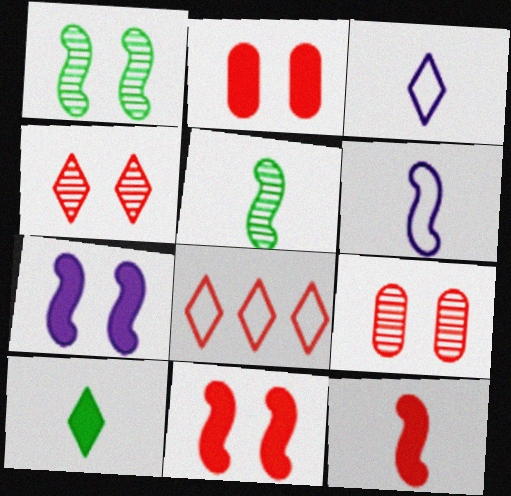[[5, 6, 12], 
[8, 9, 12]]